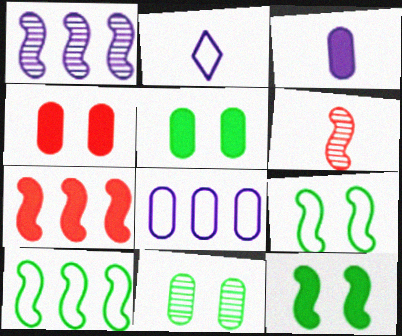[[1, 7, 10], 
[2, 7, 11]]